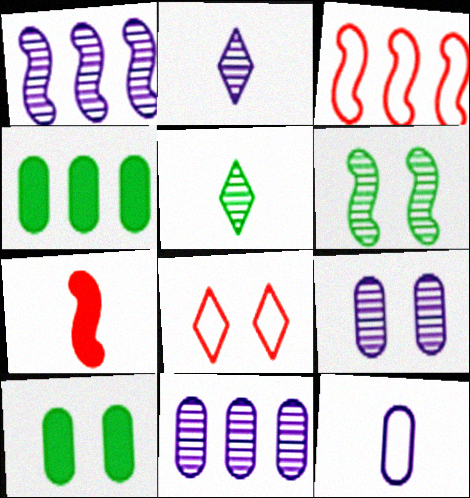[[1, 2, 9], 
[2, 3, 10], 
[5, 7, 12]]